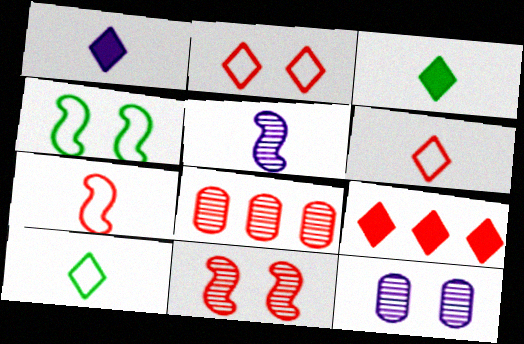[[1, 4, 8]]